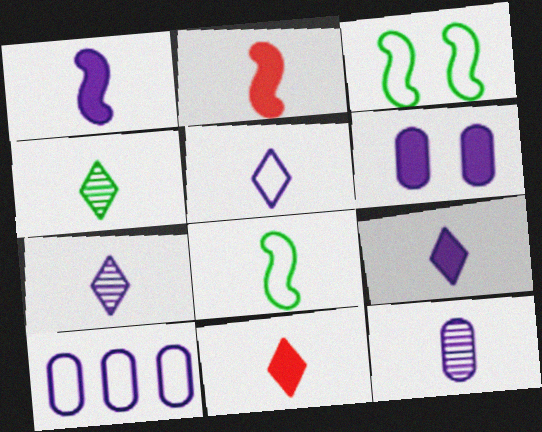[[1, 5, 12], 
[4, 5, 11], 
[5, 7, 9], 
[6, 10, 12], 
[8, 11, 12]]